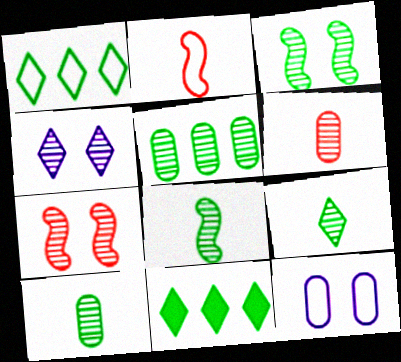[[1, 2, 12], 
[3, 5, 9], 
[8, 9, 10]]